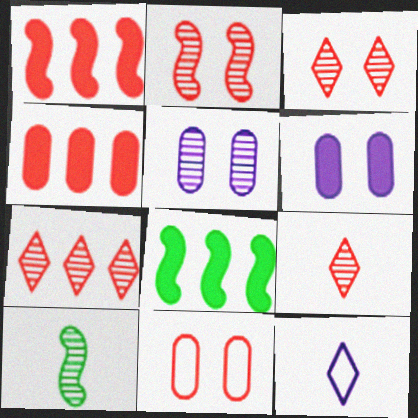[[1, 9, 11], 
[3, 7, 9], 
[5, 7, 10]]